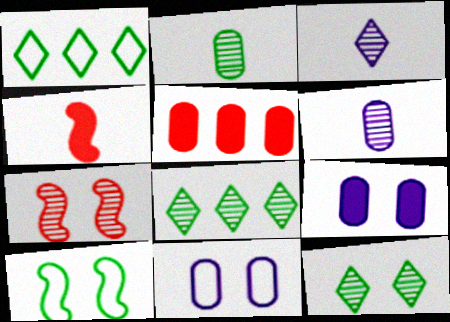[[2, 5, 11], 
[3, 5, 10], 
[4, 8, 11], 
[6, 7, 8]]